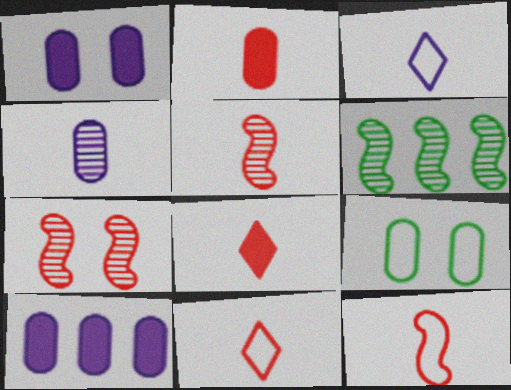[[1, 6, 11], 
[2, 5, 11]]